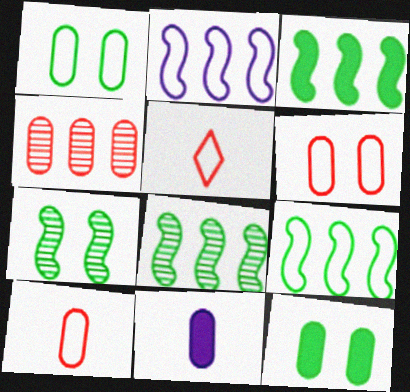[[1, 2, 5], 
[1, 4, 11], 
[3, 8, 9]]